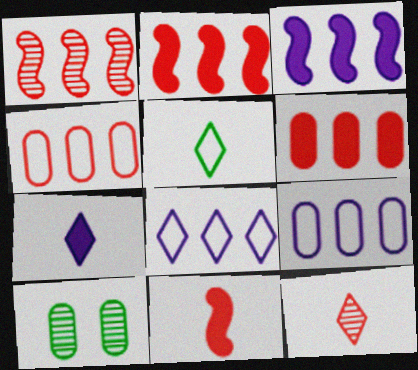[[5, 7, 12], 
[8, 10, 11]]